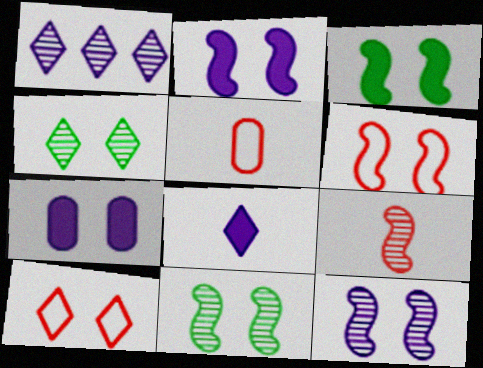[[1, 3, 5], 
[2, 6, 11], 
[3, 6, 12], 
[4, 6, 7], 
[7, 10, 11]]